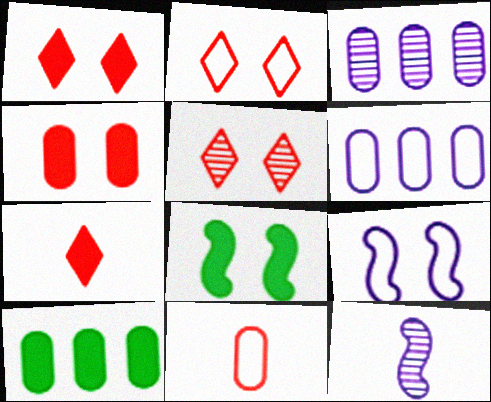[[1, 2, 5], 
[2, 10, 12]]